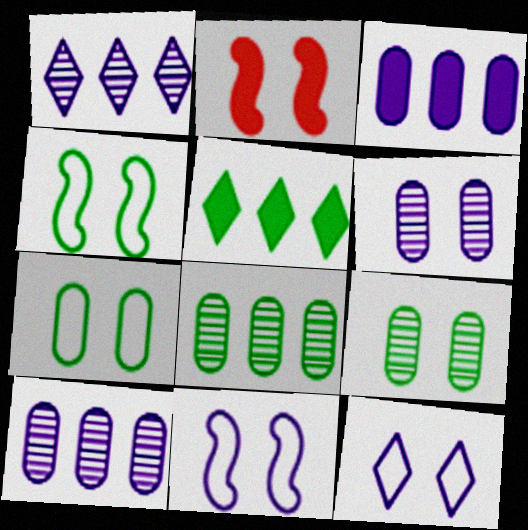[[2, 9, 12]]